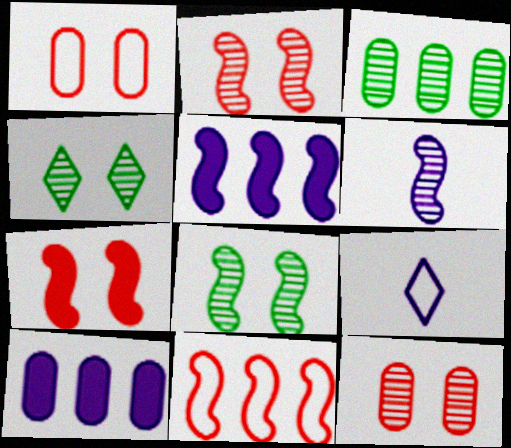[[3, 7, 9]]